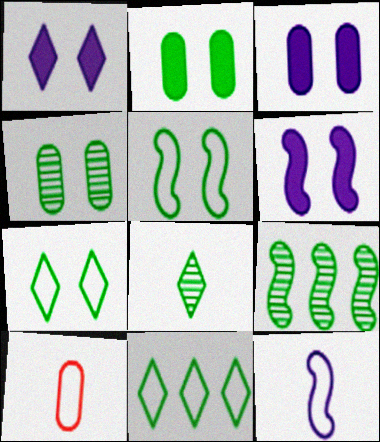[[1, 3, 6], 
[1, 9, 10], 
[4, 8, 9]]